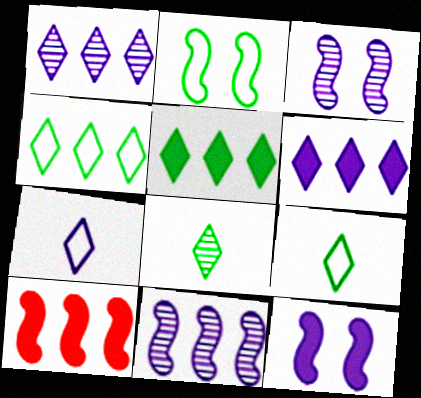[]